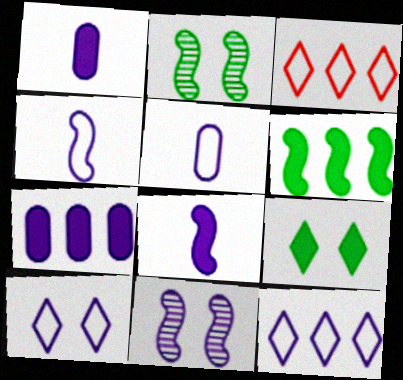[[1, 2, 3], 
[1, 11, 12]]